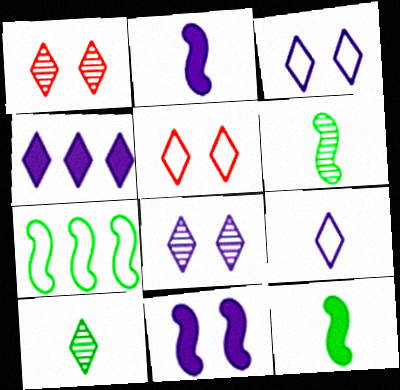[[4, 5, 10], 
[4, 8, 9]]